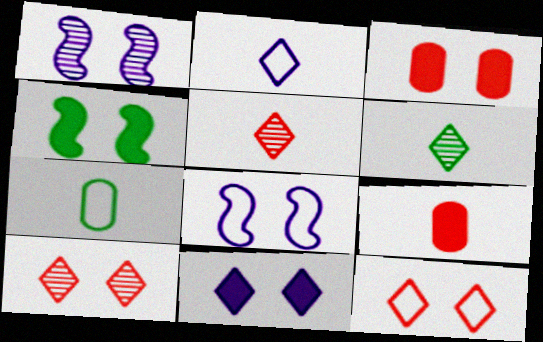[[3, 4, 11]]